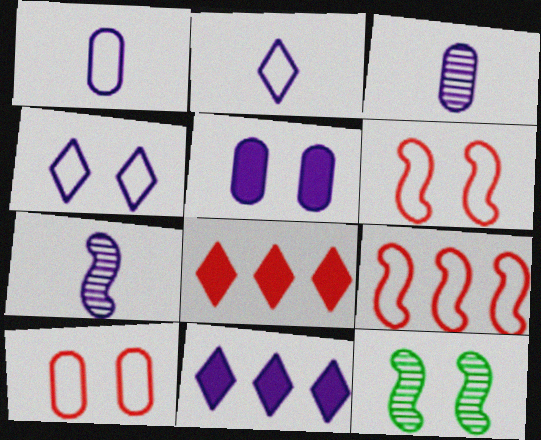[[1, 8, 12]]